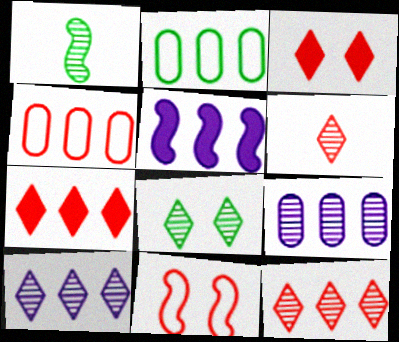[[1, 5, 11], 
[2, 5, 12], 
[6, 8, 10]]